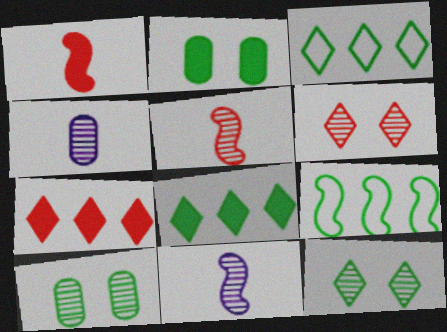[]